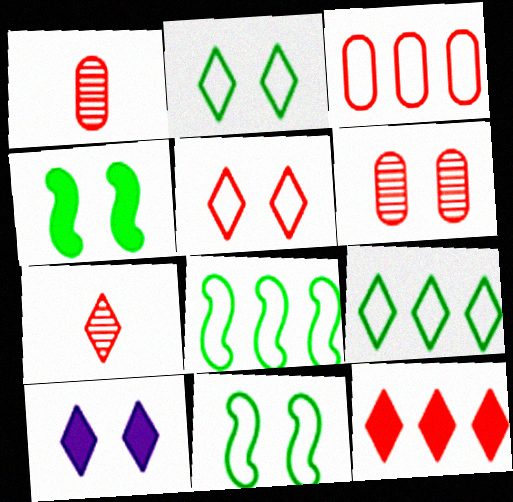[[1, 8, 10], 
[5, 7, 12], 
[6, 10, 11], 
[7, 9, 10]]